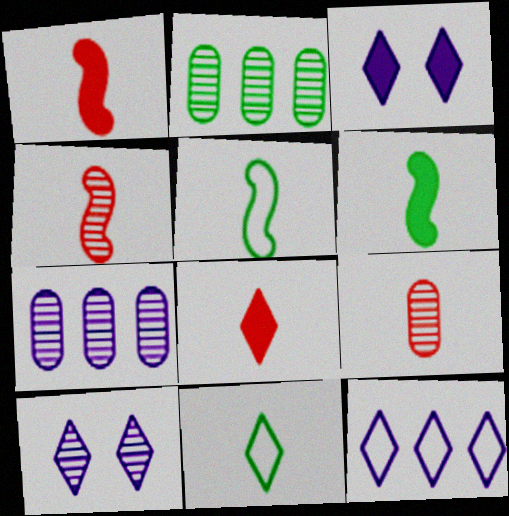[[2, 4, 10]]